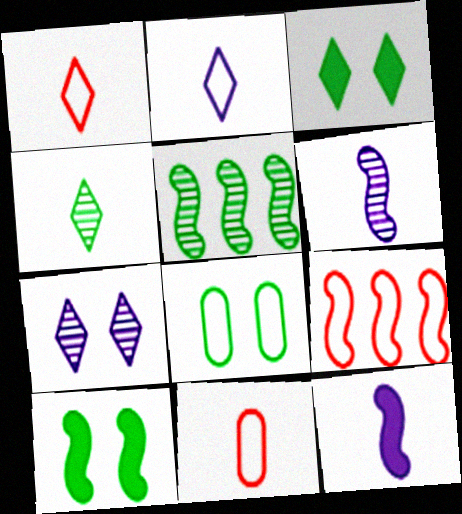[[2, 8, 9], 
[4, 11, 12], 
[6, 9, 10]]